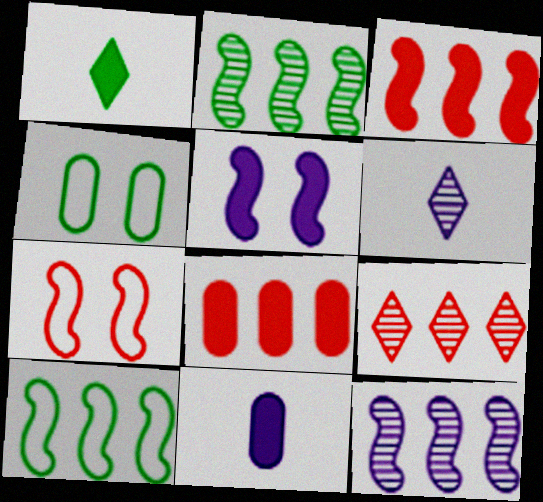[[1, 2, 4], 
[1, 5, 8], 
[3, 4, 6], 
[3, 10, 12]]